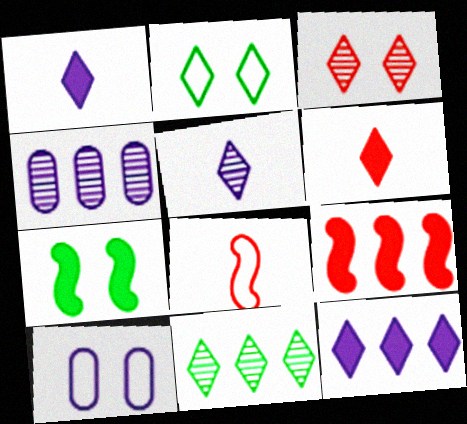[[3, 5, 11], 
[3, 7, 10]]